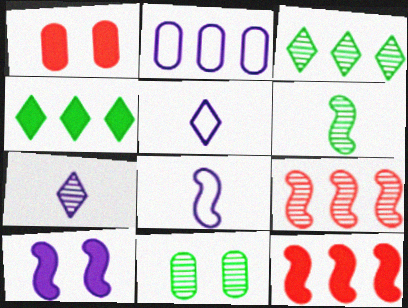[[1, 3, 8], 
[2, 3, 12], 
[2, 4, 9], 
[2, 7, 10], 
[3, 6, 11], 
[5, 11, 12], 
[7, 9, 11]]